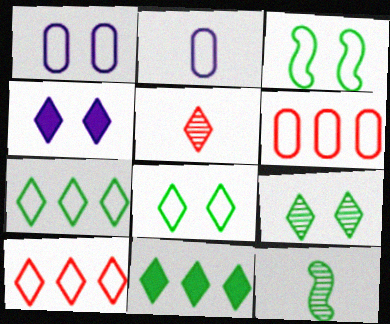[[2, 3, 10], 
[4, 5, 7], 
[4, 6, 12]]